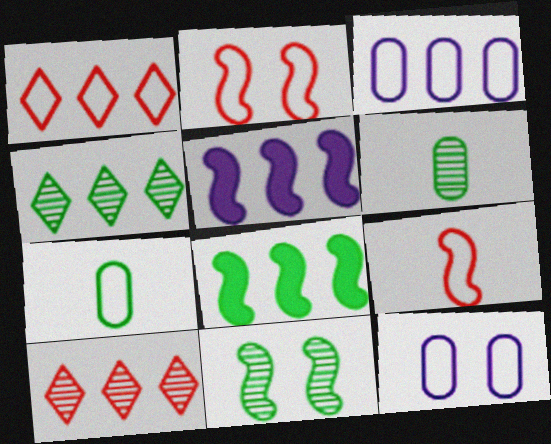[[3, 8, 10], 
[4, 6, 11], 
[5, 9, 11]]